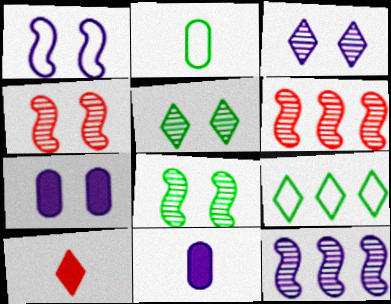[[1, 3, 7], 
[3, 9, 10], 
[4, 9, 11]]